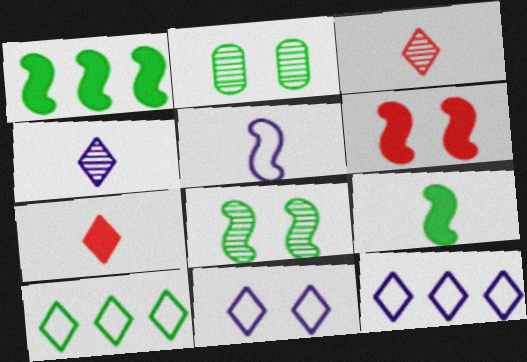[[2, 6, 11], 
[2, 9, 10]]